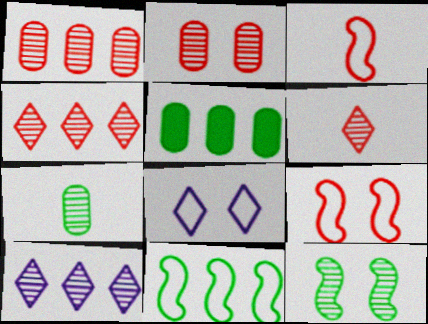[]